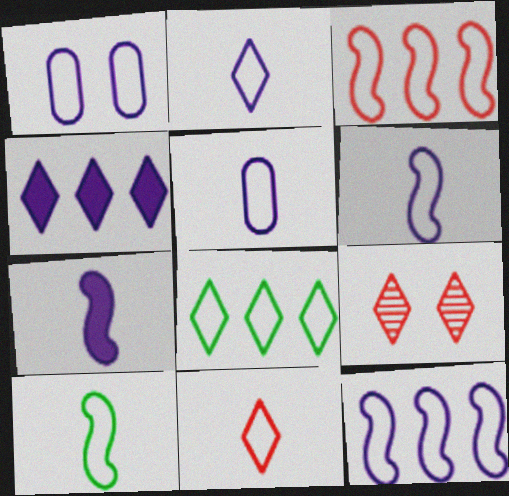[[1, 2, 12], 
[2, 5, 6], 
[5, 10, 11]]